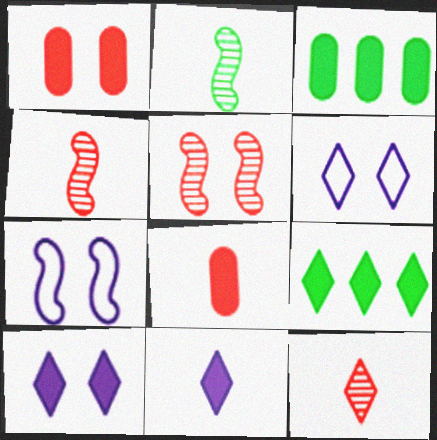[[3, 4, 6], 
[3, 7, 12], 
[6, 9, 12]]